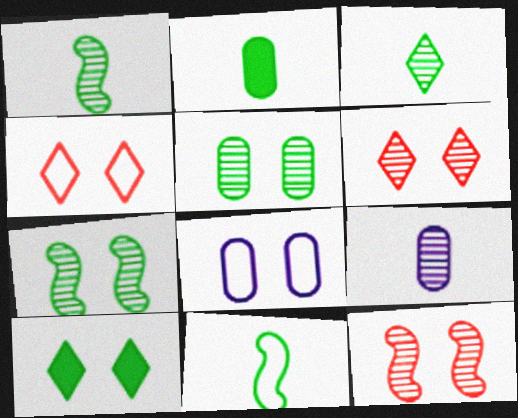[[2, 3, 11], 
[8, 10, 12]]